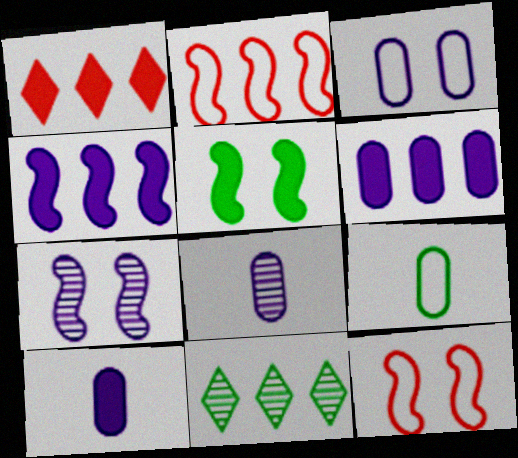[[1, 5, 10], 
[1, 7, 9], 
[2, 6, 11], 
[3, 6, 8], 
[5, 7, 12], 
[5, 9, 11], 
[10, 11, 12]]